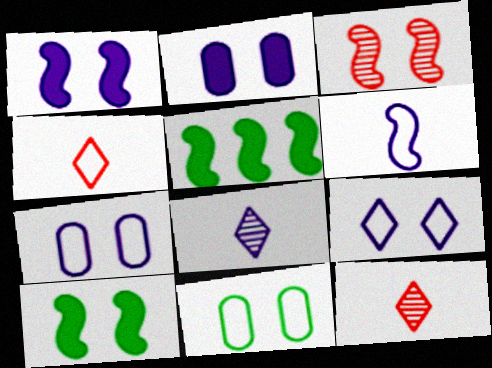[[3, 5, 6], 
[5, 7, 12]]